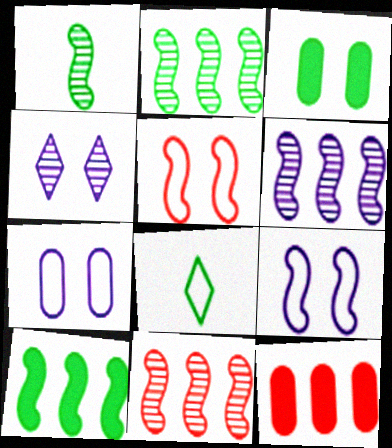[[2, 3, 8], 
[2, 6, 11], 
[3, 4, 5]]